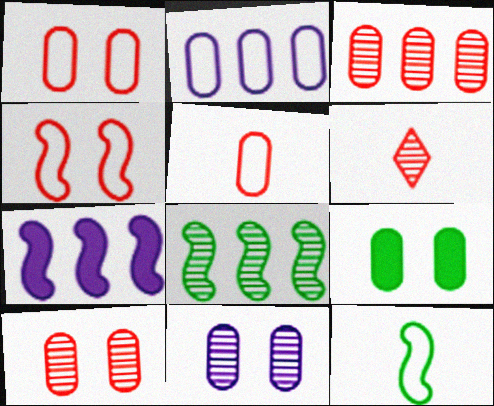[[1, 9, 11], 
[6, 8, 11]]